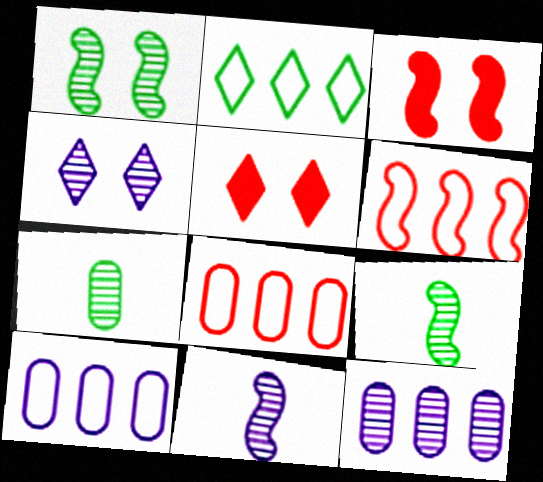[[2, 6, 10], 
[4, 11, 12], 
[5, 9, 10]]